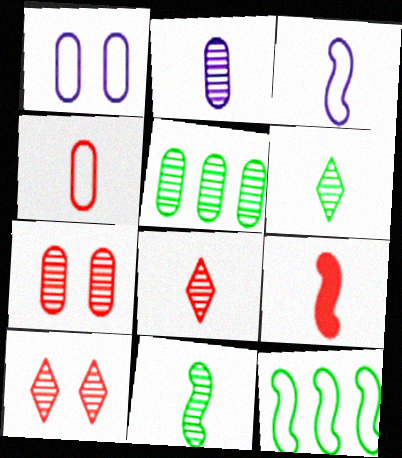[[2, 5, 7], 
[2, 8, 11], 
[3, 9, 11], 
[4, 8, 9]]